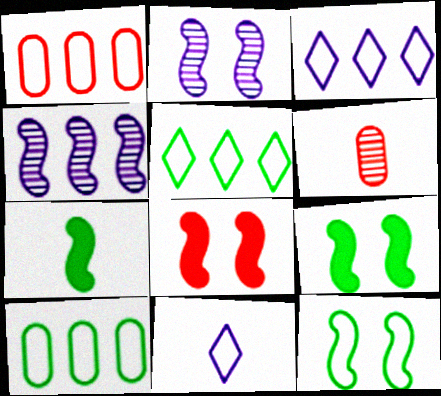[[1, 11, 12], 
[2, 8, 12], 
[3, 6, 9], 
[6, 7, 11]]